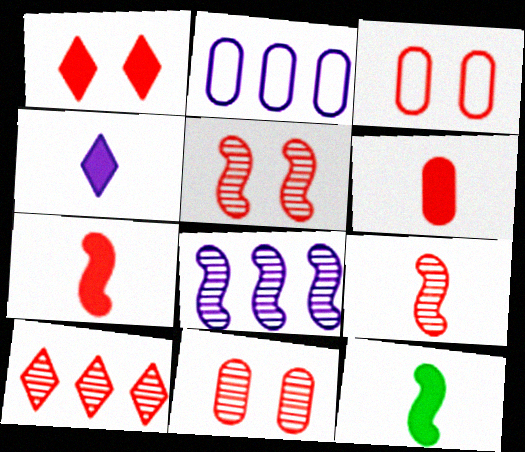[[1, 3, 5], 
[3, 7, 10], 
[4, 6, 12], 
[9, 10, 11]]